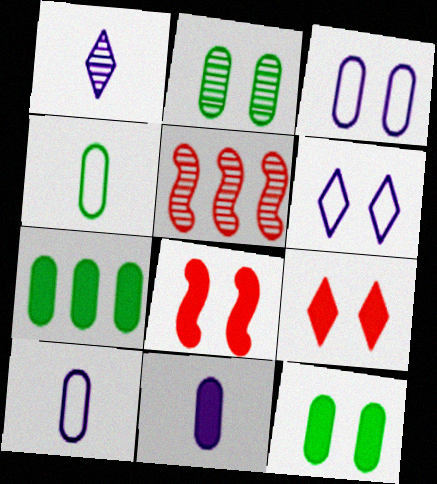[[1, 2, 5], 
[2, 4, 7], 
[2, 6, 8]]